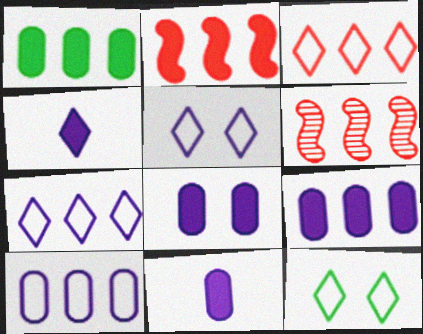[[1, 6, 7], 
[6, 11, 12], 
[8, 9, 11]]